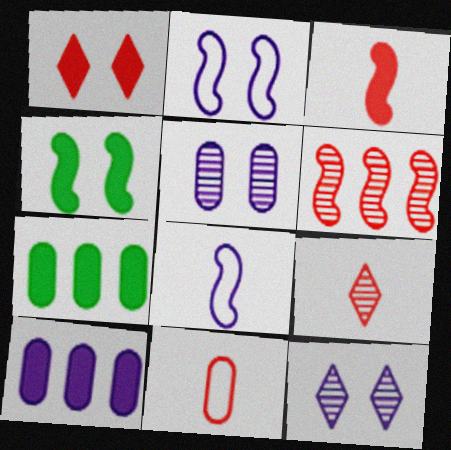[[1, 6, 11], 
[2, 7, 9], 
[3, 9, 11], 
[4, 6, 8], 
[5, 7, 11], 
[8, 10, 12]]